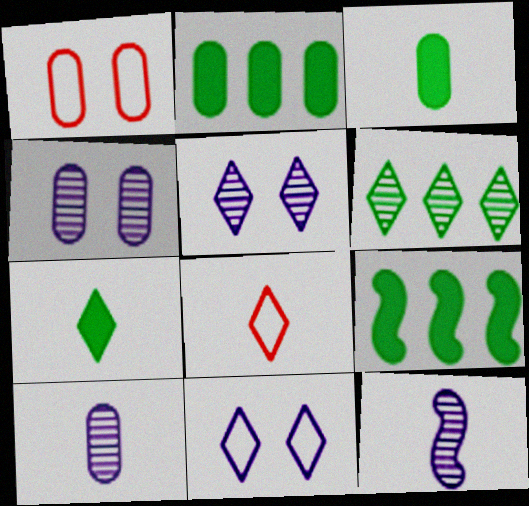[[1, 2, 10], 
[3, 8, 12], 
[4, 8, 9]]